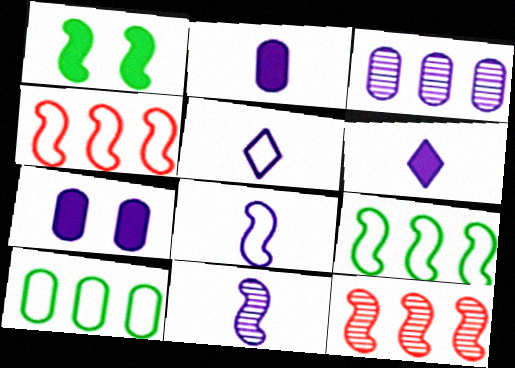[[1, 4, 11], 
[1, 8, 12], 
[2, 5, 11]]